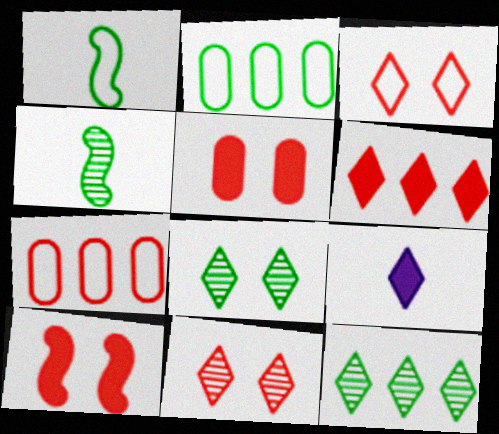[[3, 9, 12]]